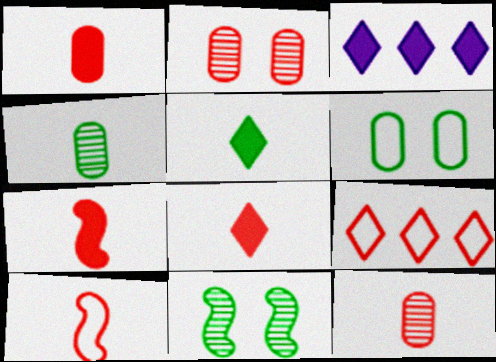[[1, 7, 8], 
[2, 7, 9], 
[8, 10, 12]]